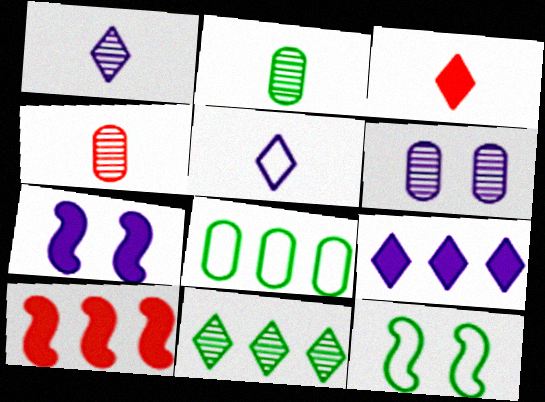[[4, 9, 12]]